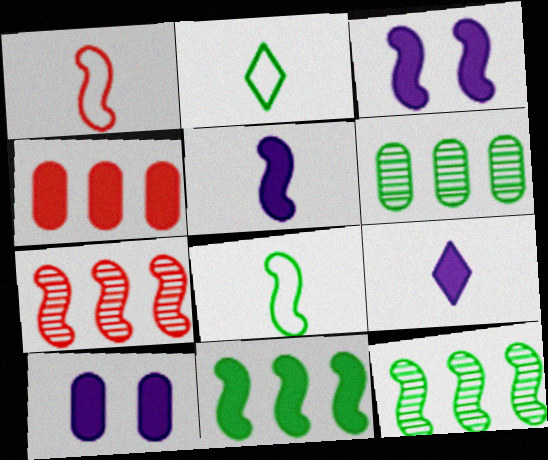[[1, 3, 12], 
[2, 7, 10], 
[3, 7, 8]]